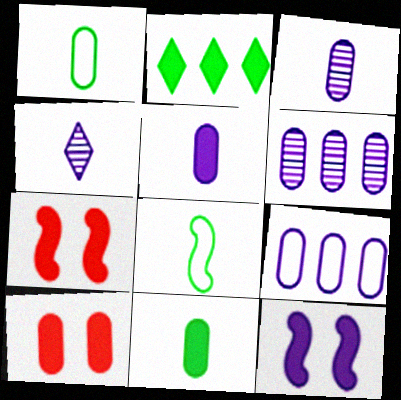[[1, 6, 10], 
[2, 5, 7], 
[4, 9, 12]]